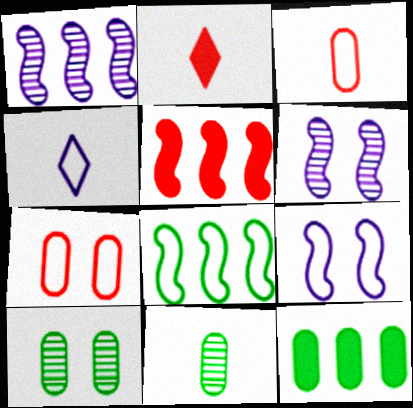[[1, 5, 8], 
[4, 5, 10], 
[4, 7, 8]]